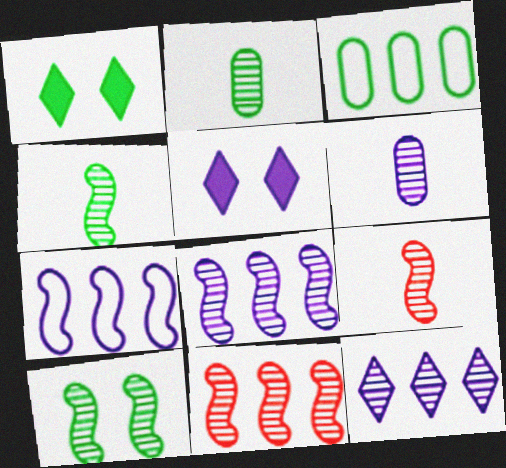[[1, 3, 4], 
[3, 5, 9], 
[5, 6, 7], 
[8, 9, 10]]